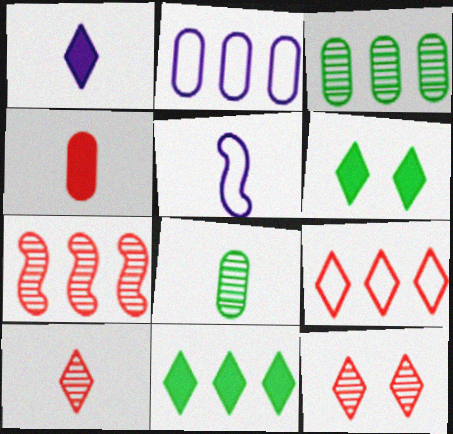[[2, 7, 11]]